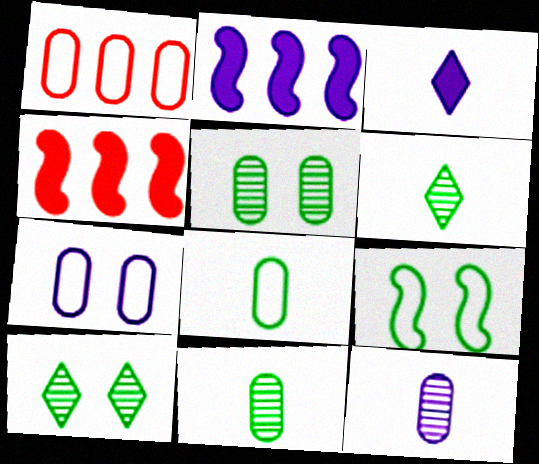[[1, 7, 8], 
[4, 6, 7]]